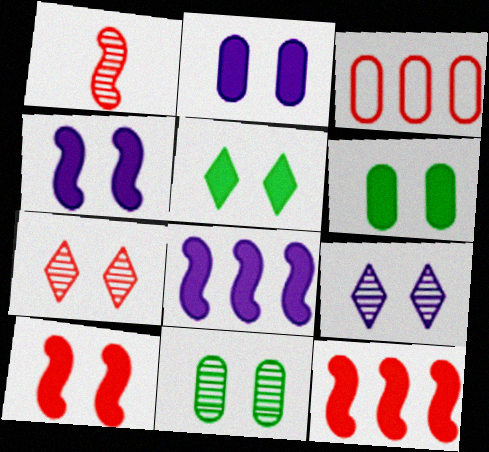[[2, 5, 10]]